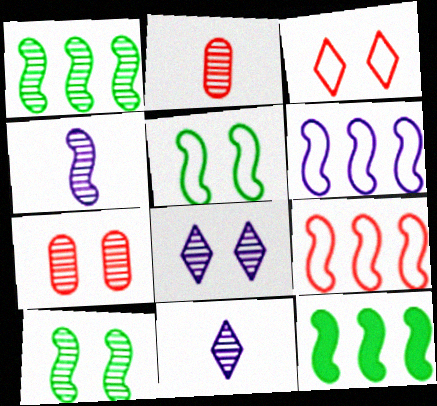[[1, 2, 8], 
[1, 7, 11], 
[7, 8, 10]]